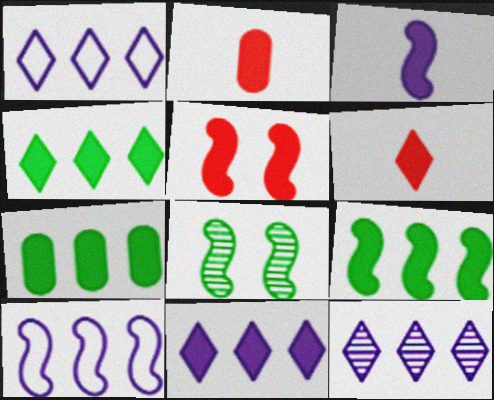[[1, 2, 8], 
[1, 11, 12], 
[3, 5, 9], 
[4, 7, 9]]